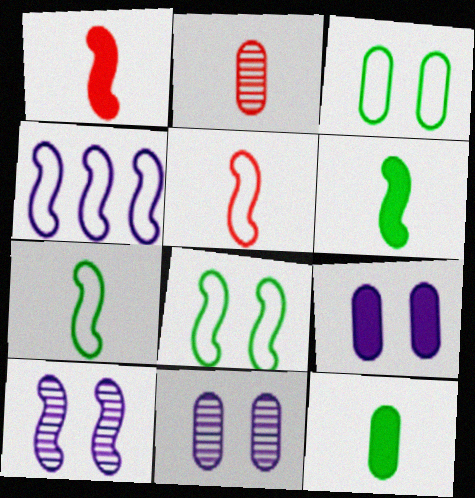[[4, 5, 8]]